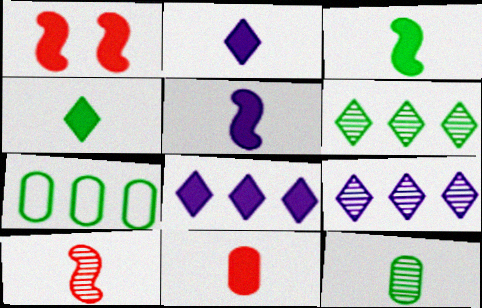[[2, 3, 11], 
[4, 5, 11]]